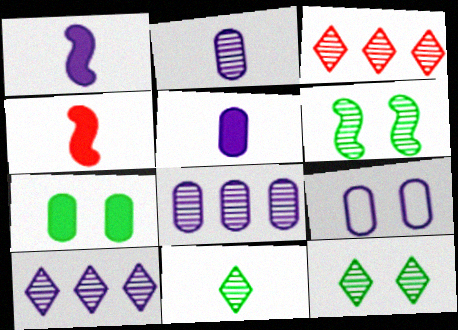[[1, 9, 10], 
[2, 3, 6], 
[5, 8, 9]]